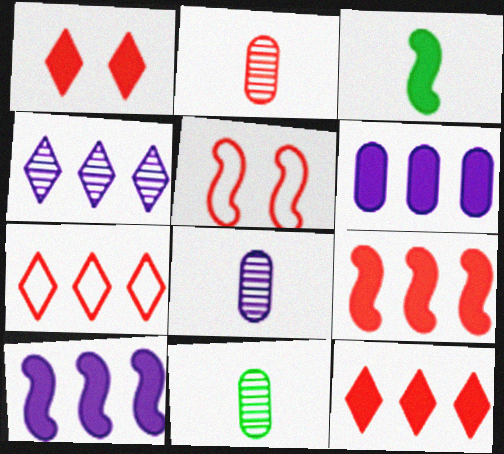[[1, 3, 6], 
[2, 5, 12], 
[2, 8, 11]]